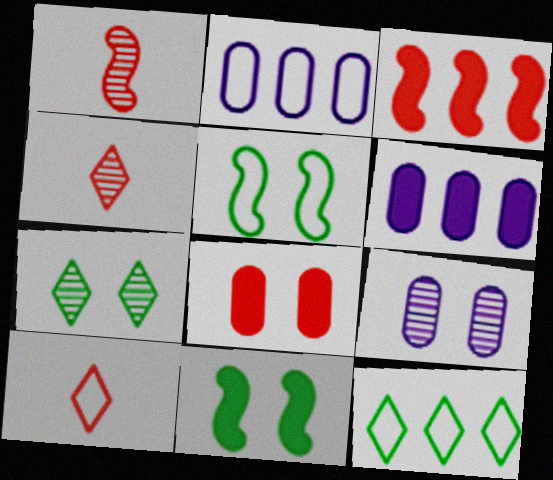[[2, 4, 11], 
[2, 5, 10], 
[4, 5, 6]]